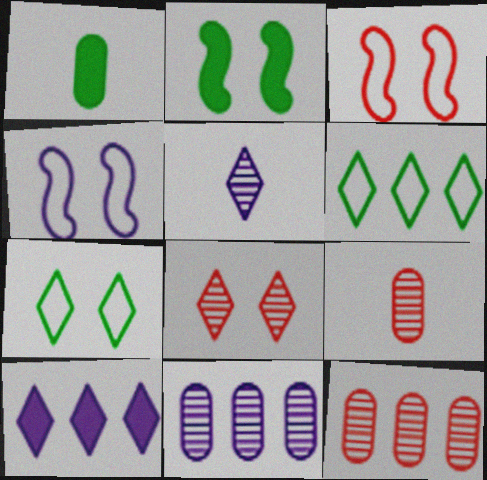[]